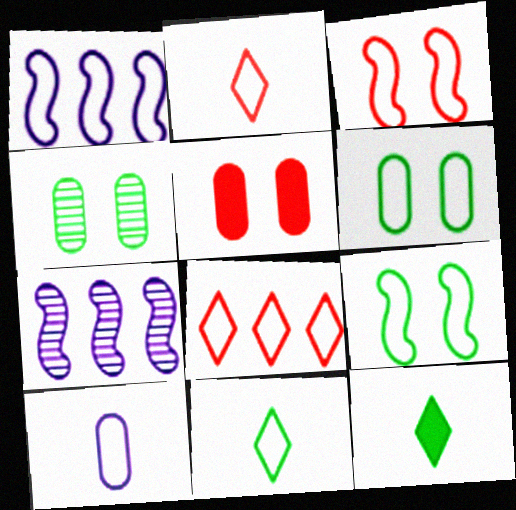[[1, 2, 6], 
[5, 7, 11], 
[8, 9, 10]]